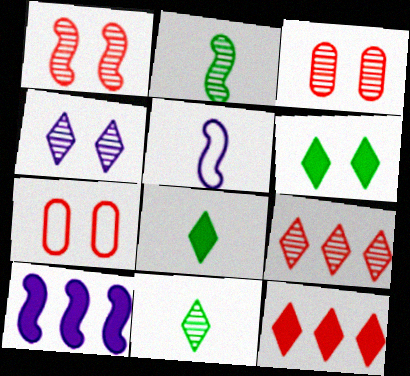[[4, 9, 11], 
[7, 10, 11]]